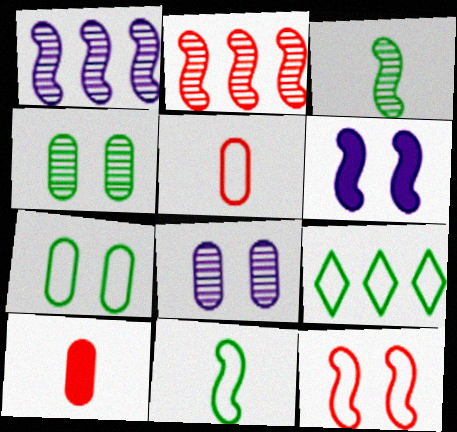[[2, 6, 11], 
[7, 9, 11]]